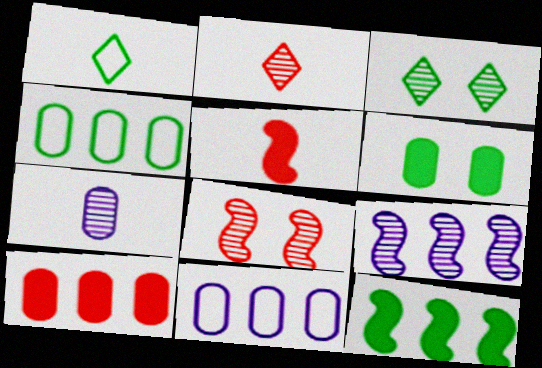[[1, 5, 7], 
[3, 5, 11]]